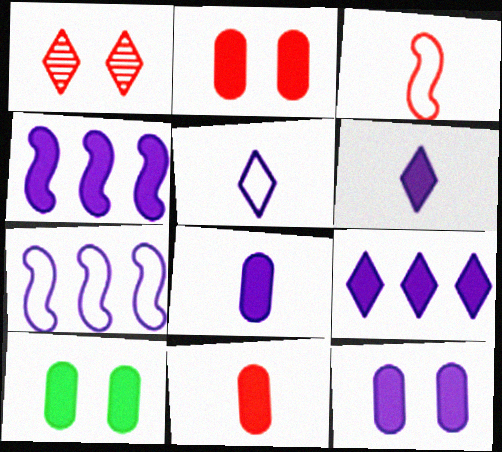[[2, 10, 12], 
[4, 6, 12]]